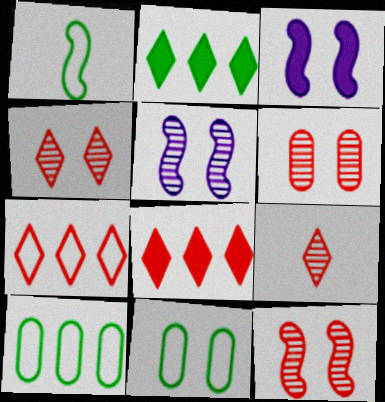[[3, 4, 11], 
[3, 9, 10], 
[4, 6, 12]]